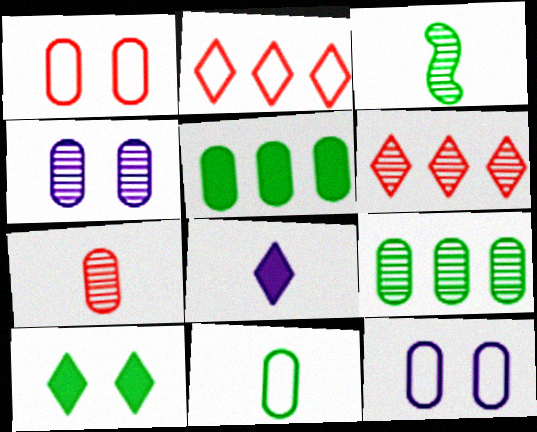[[3, 4, 6], 
[4, 7, 9], 
[5, 7, 12]]